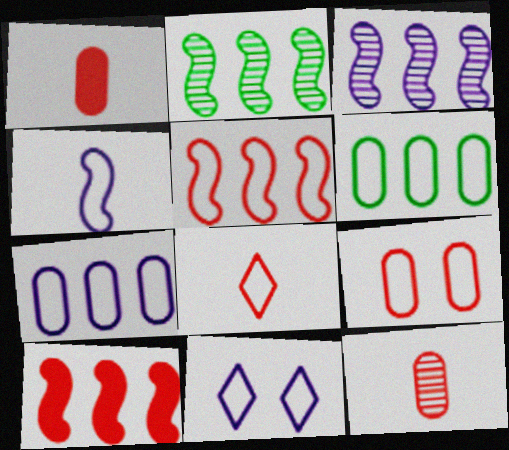[[1, 2, 11], 
[4, 7, 11], 
[5, 8, 9]]